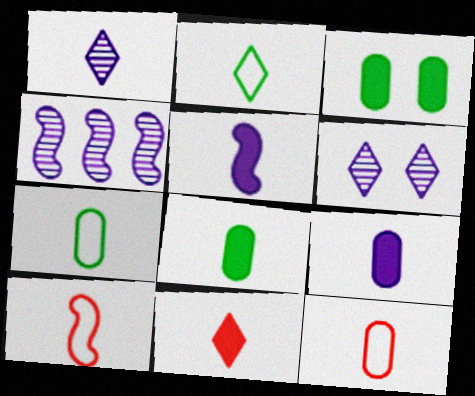[[1, 2, 11], 
[1, 8, 10], 
[5, 8, 11]]